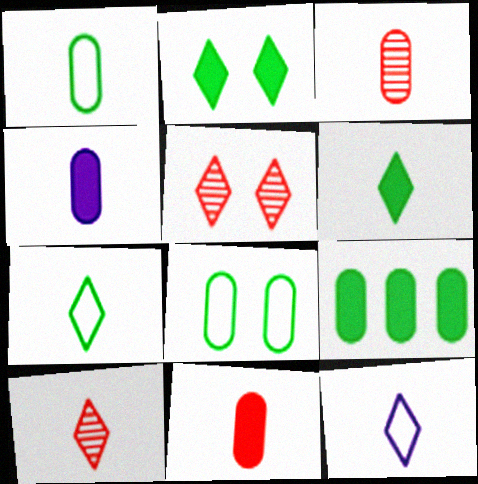[[1, 3, 4], 
[6, 10, 12]]